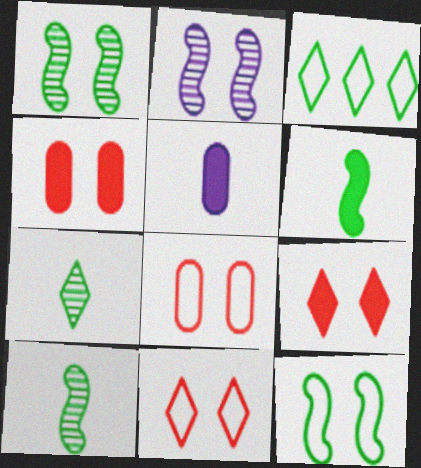[]